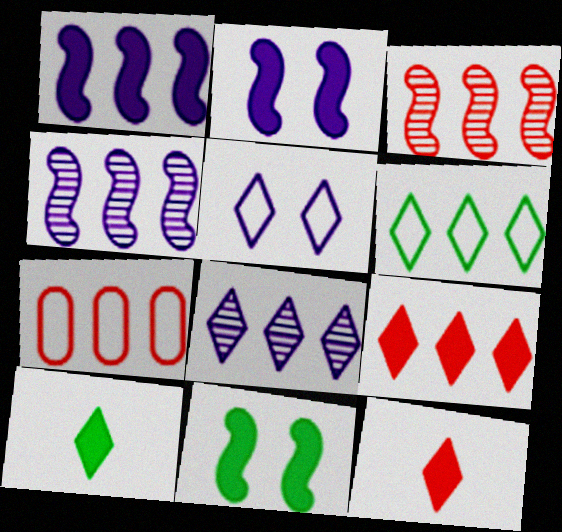[[3, 7, 9], 
[6, 8, 9]]